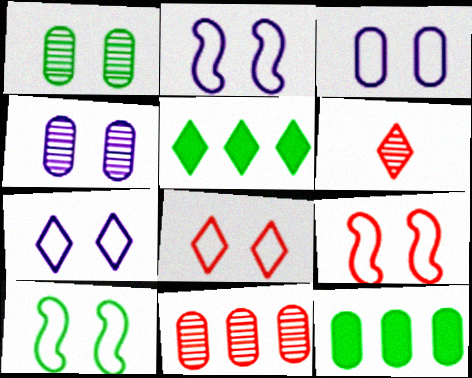[[2, 3, 7], 
[2, 6, 12], 
[2, 9, 10], 
[3, 8, 10], 
[5, 6, 7]]